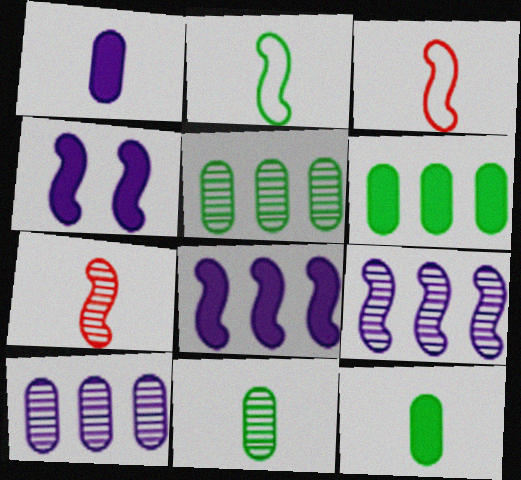[]